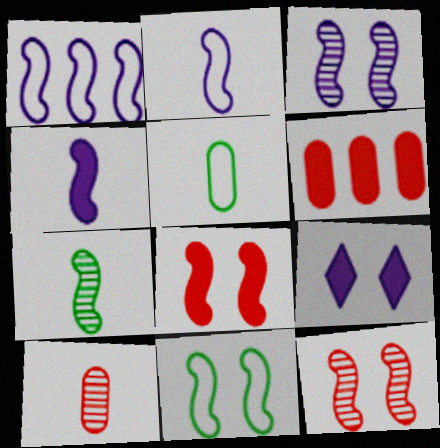[[1, 3, 4], 
[1, 7, 8], 
[3, 8, 11]]